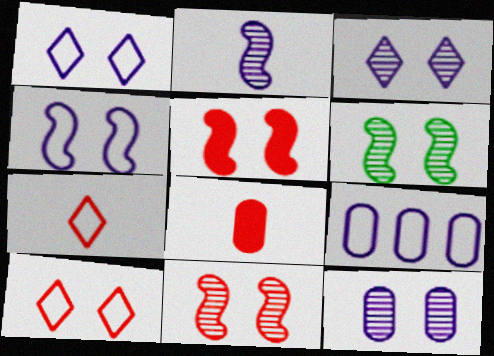[[4, 5, 6]]